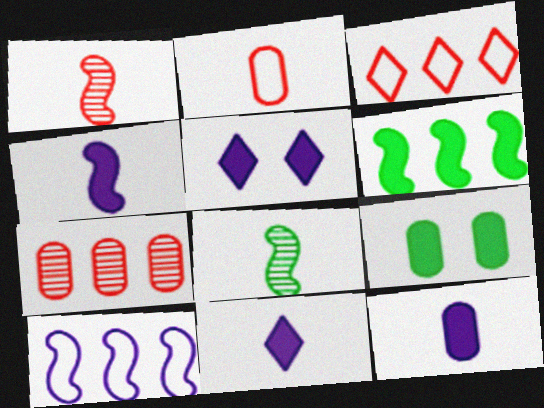[[2, 8, 11], 
[4, 11, 12]]